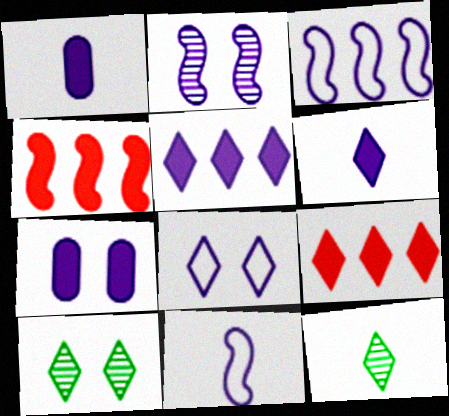[[2, 7, 8], 
[8, 9, 12]]